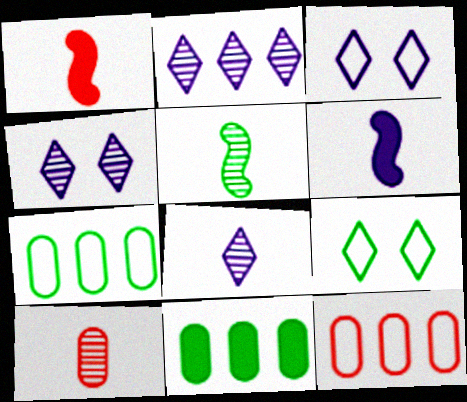[[1, 4, 7], 
[2, 4, 8], 
[5, 8, 10], 
[5, 9, 11]]